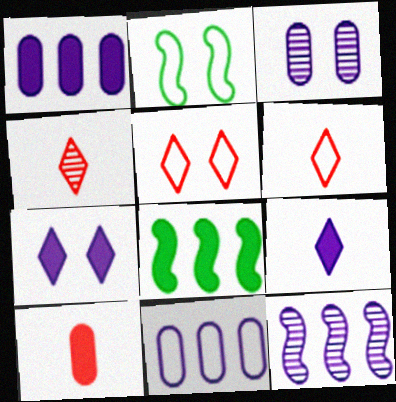[[1, 2, 4], 
[2, 6, 11], 
[3, 6, 8], 
[7, 8, 10]]